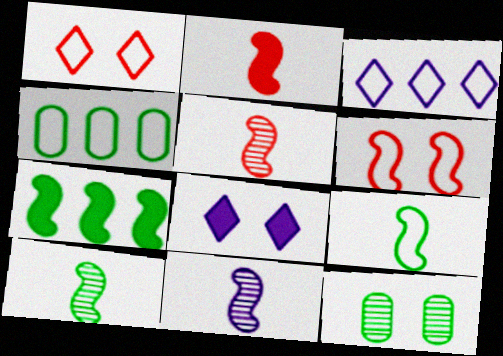[[2, 3, 12], 
[2, 9, 11], 
[4, 5, 8], 
[5, 10, 11], 
[6, 7, 11], 
[6, 8, 12]]